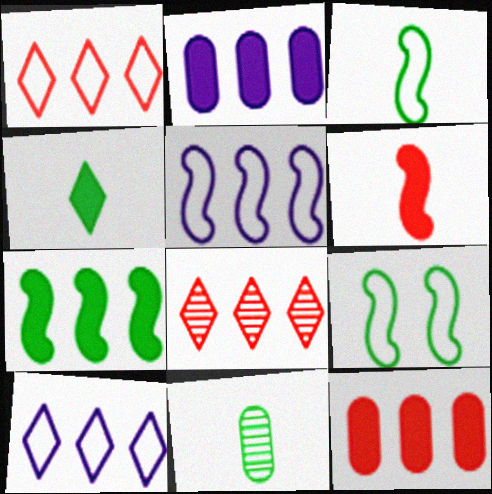[[3, 4, 11]]